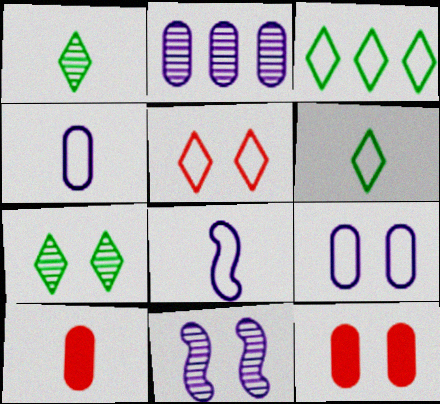[[1, 8, 10], 
[3, 10, 11]]